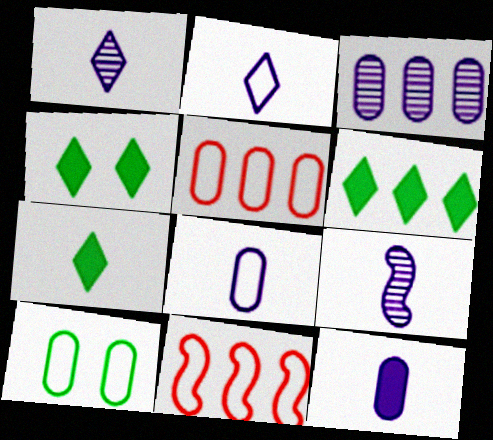[[2, 9, 12], 
[2, 10, 11], 
[3, 6, 11], 
[4, 5, 9], 
[4, 6, 7], 
[5, 8, 10]]